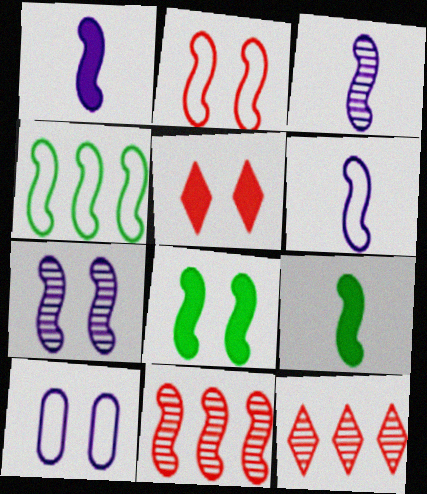[[1, 3, 6], 
[2, 4, 6], 
[2, 7, 8], 
[6, 8, 11], 
[9, 10, 12]]